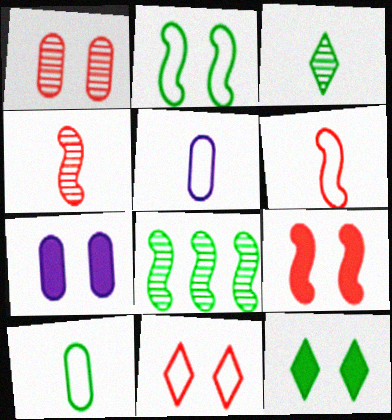[[1, 9, 11], 
[7, 9, 12], 
[8, 10, 12]]